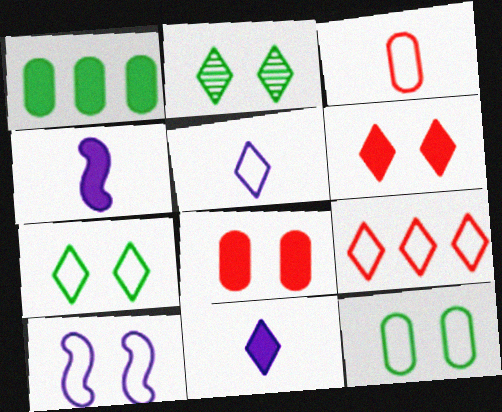[[1, 4, 6], 
[2, 8, 10], 
[2, 9, 11], 
[5, 7, 9]]